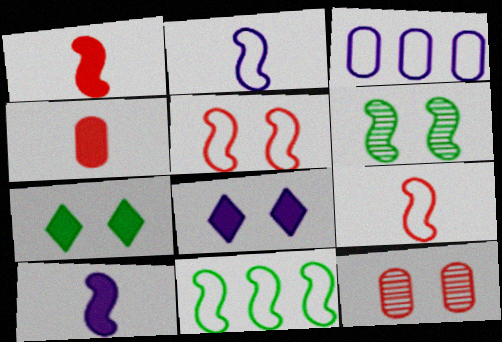[[2, 5, 11]]